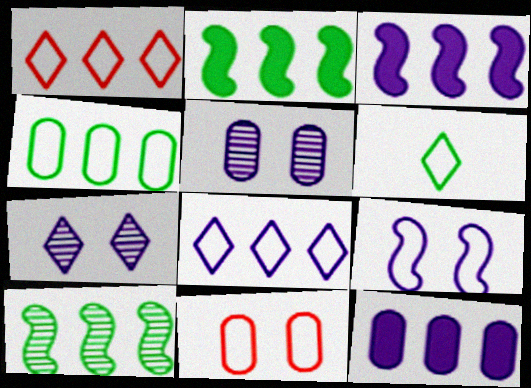[[1, 10, 12]]